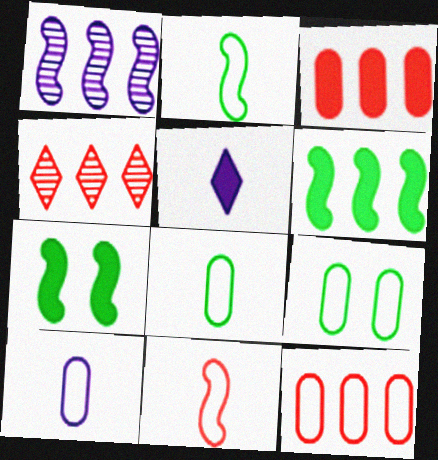[[1, 7, 11], 
[3, 5, 7], 
[4, 7, 10], 
[9, 10, 12]]